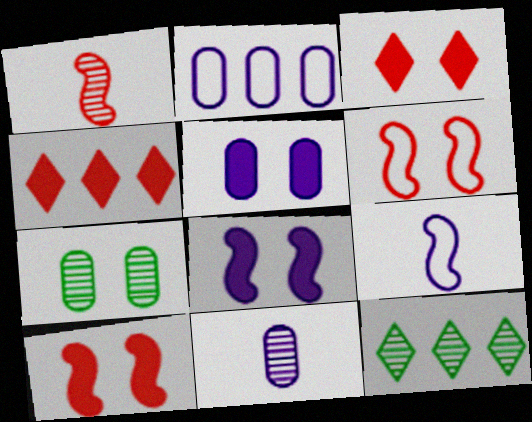[[2, 5, 11], 
[4, 7, 9]]